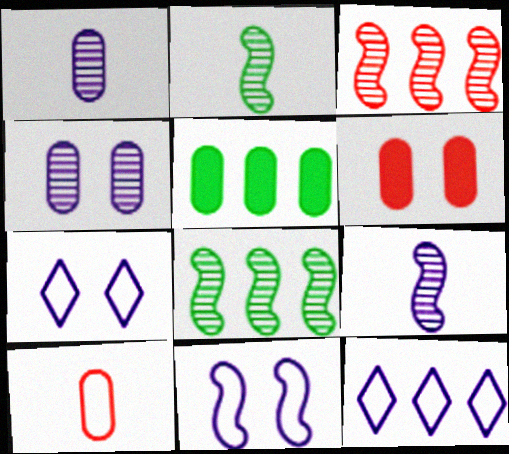[[2, 6, 12], 
[3, 5, 12], 
[4, 5, 10]]